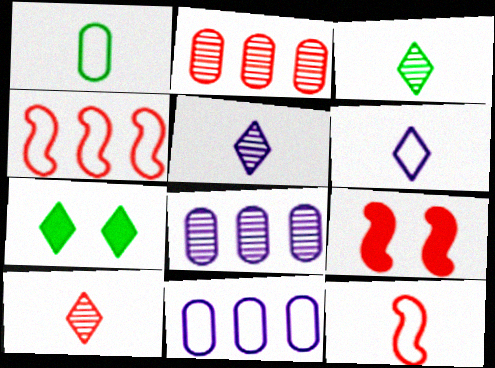[[1, 6, 12], 
[3, 5, 10], 
[3, 9, 11], 
[7, 8, 12]]